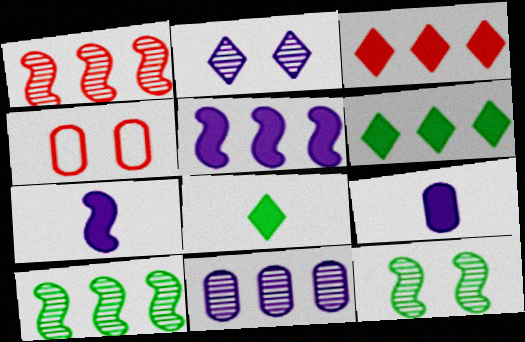[]